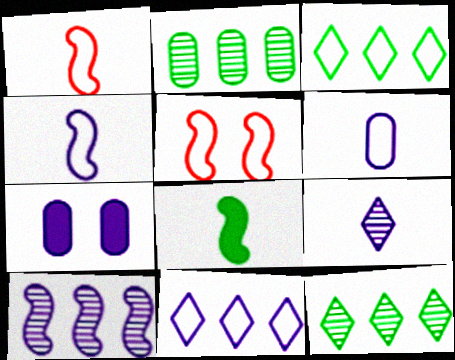[[1, 7, 12], 
[3, 5, 6], 
[5, 8, 10]]